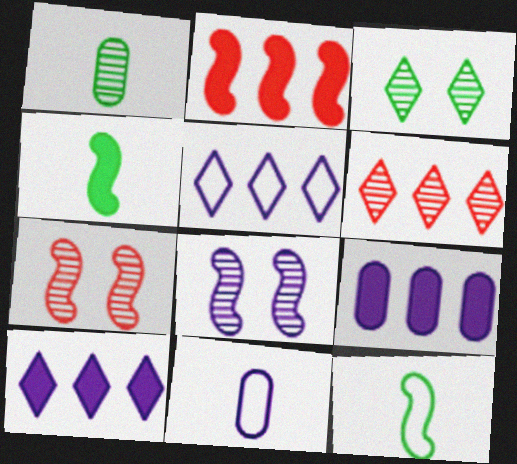[[1, 6, 8], 
[2, 3, 11], 
[2, 8, 12], 
[8, 10, 11]]